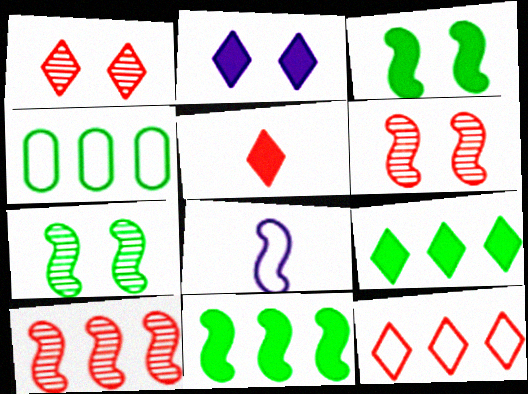[[1, 5, 12], 
[2, 5, 9], 
[3, 8, 10], 
[6, 8, 11]]